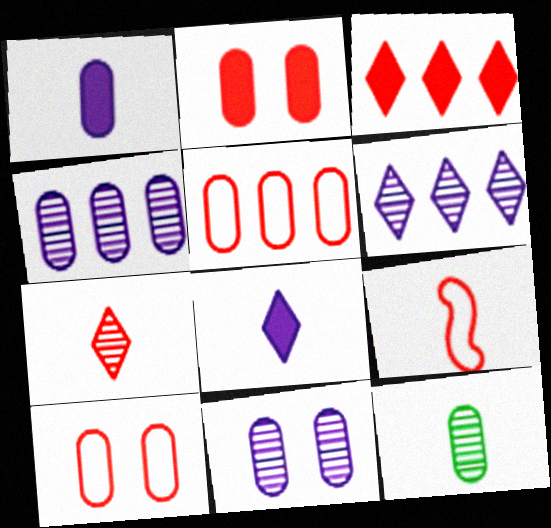[[8, 9, 12]]